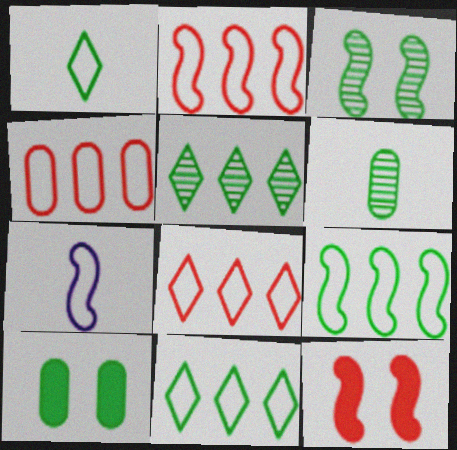[[2, 4, 8], 
[3, 5, 6]]